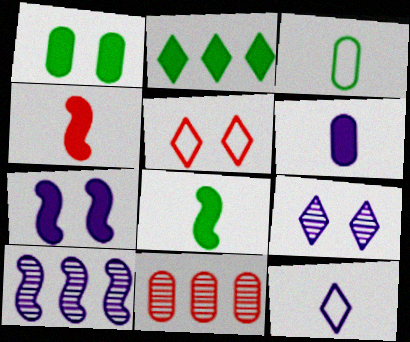[[1, 2, 8], 
[4, 5, 11]]